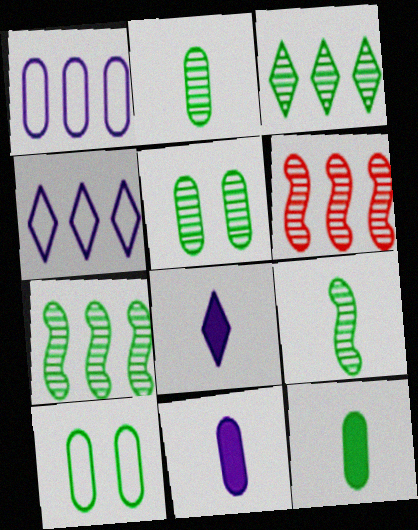[[3, 5, 9], 
[6, 8, 10]]